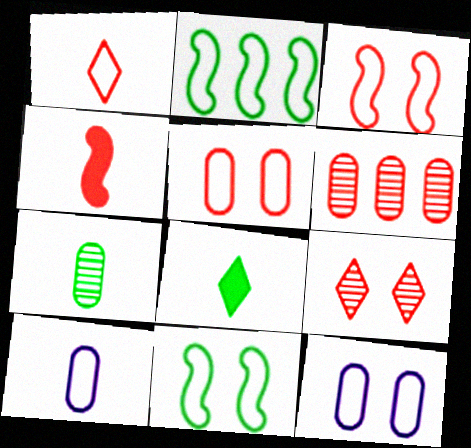[[1, 2, 12]]